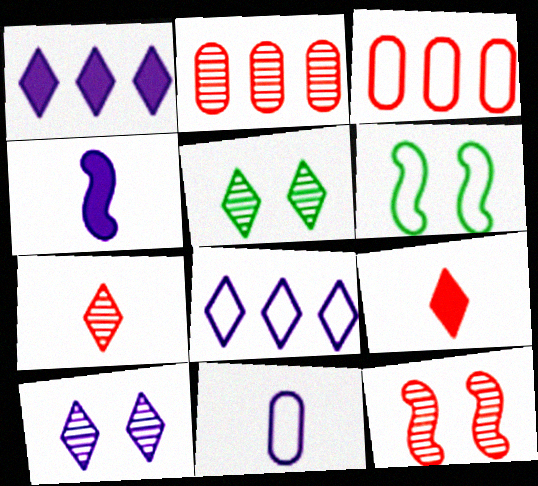[[2, 7, 12], 
[3, 4, 5], 
[3, 9, 12], 
[5, 8, 9]]